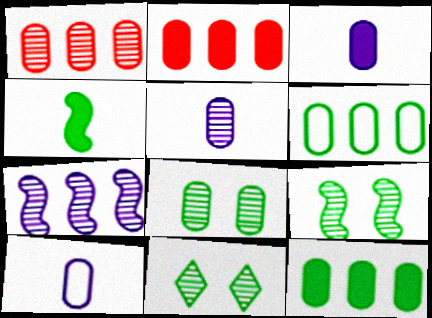[[1, 5, 8], 
[2, 8, 10], 
[3, 5, 10], 
[4, 6, 11], 
[8, 9, 11]]